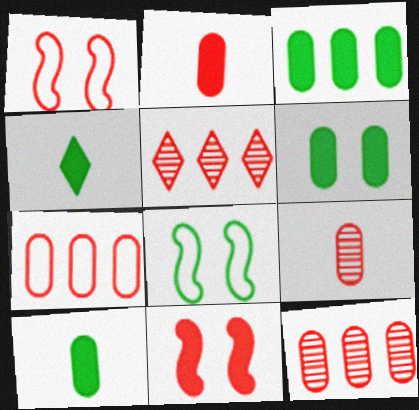[[1, 2, 5], 
[3, 6, 10]]